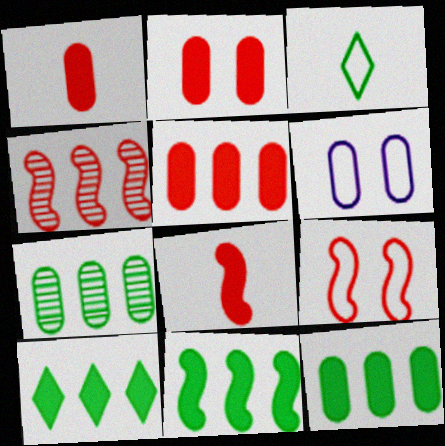[[1, 2, 5], 
[1, 6, 7], 
[4, 8, 9], 
[10, 11, 12]]